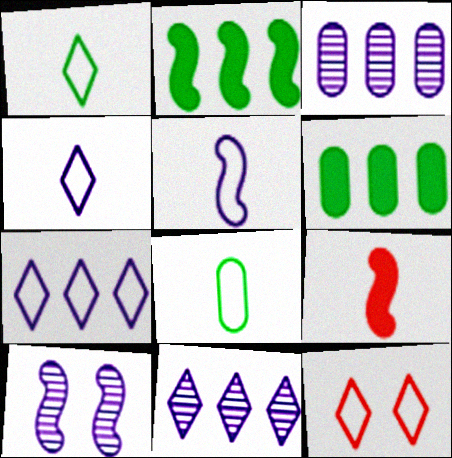[[1, 7, 12]]